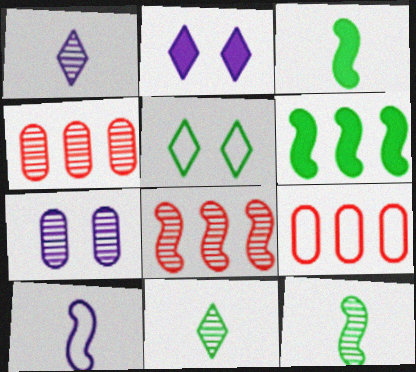[[2, 9, 12], 
[5, 9, 10], 
[7, 8, 11]]